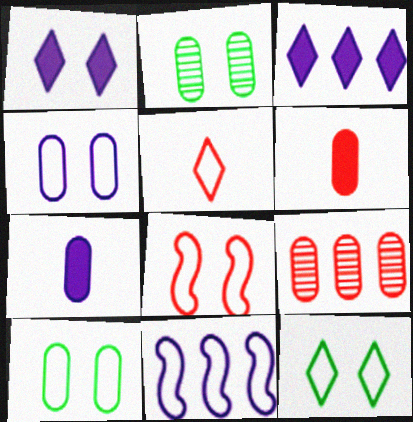[[1, 2, 8], 
[4, 8, 12], 
[5, 10, 11], 
[7, 9, 10]]